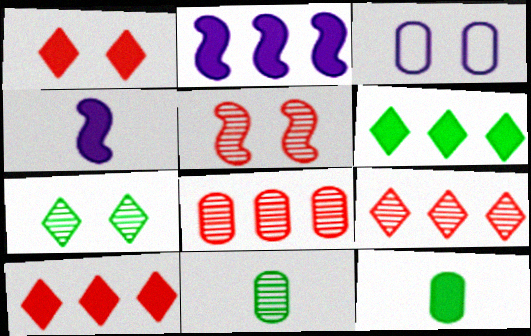[[1, 2, 12], 
[3, 8, 12]]